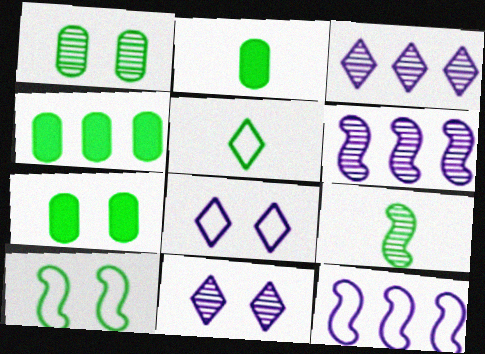[[2, 4, 7], 
[2, 5, 9]]